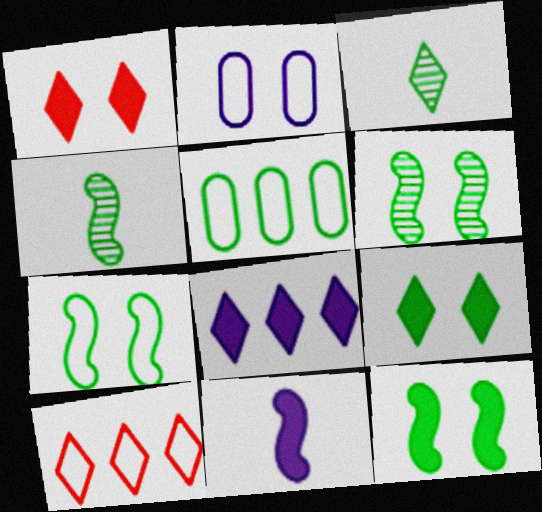[[1, 2, 6], 
[3, 5, 12], 
[4, 5, 9], 
[6, 7, 12]]